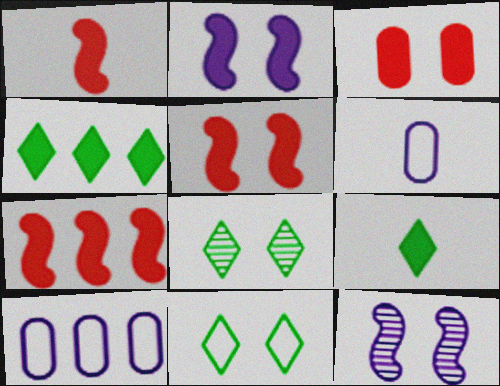[[1, 5, 7], 
[1, 8, 10], 
[3, 11, 12], 
[6, 7, 8]]